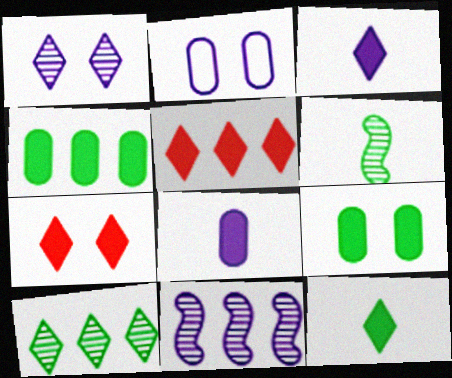[[2, 3, 11], 
[2, 5, 6]]